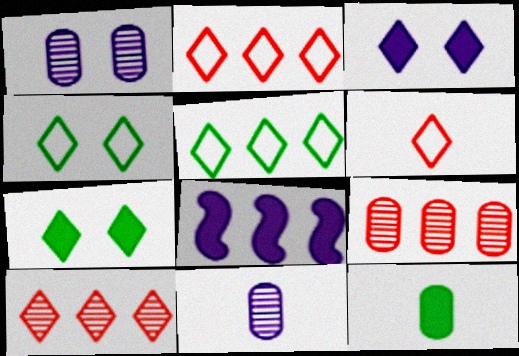[[5, 8, 9]]